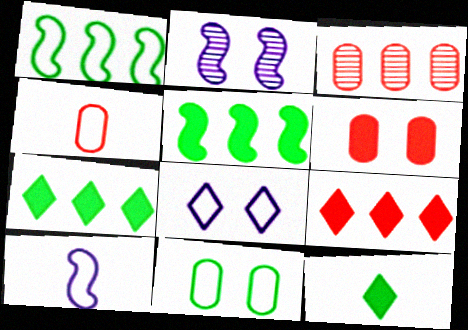[[1, 4, 8], 
[2, 4, 7], 
[3, 4, 6]]